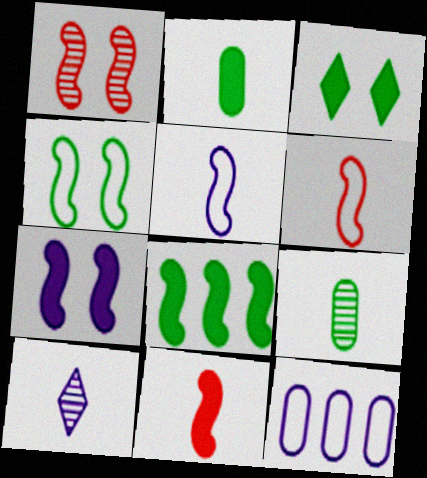[[1, 4, 7], 
[1, 5, 8], 
[2, 3, 8], 
[2, 6, 10], 
[7, 8, 11], 
[7, 10, 12]]